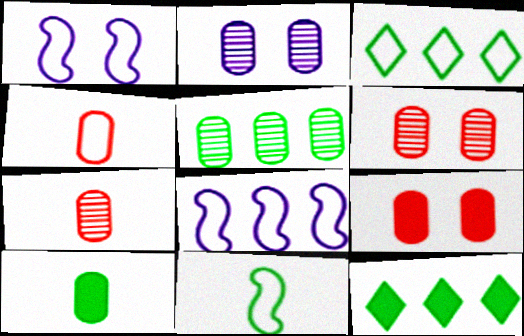[[1, 3, 4], 
[1, 7, 12], 
[2, 5, 7]]